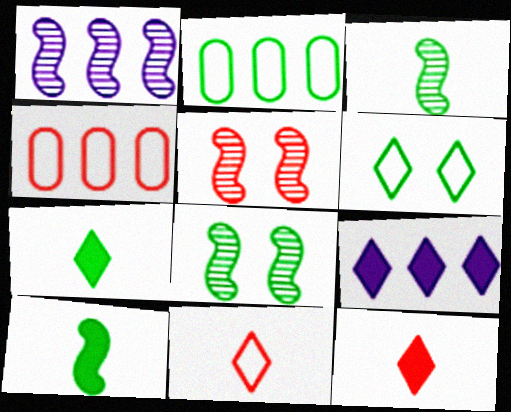[[1, 3, 5], 
[2, 7, 8], 
[4, 5, 12]]